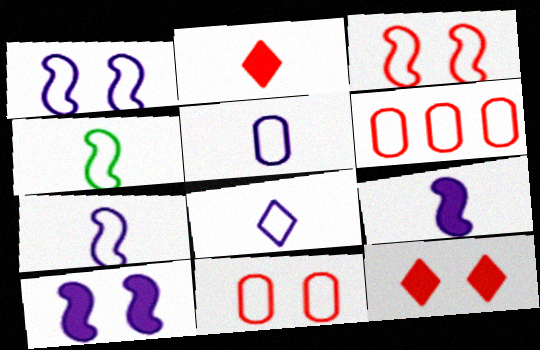[[5, 7, 8]]